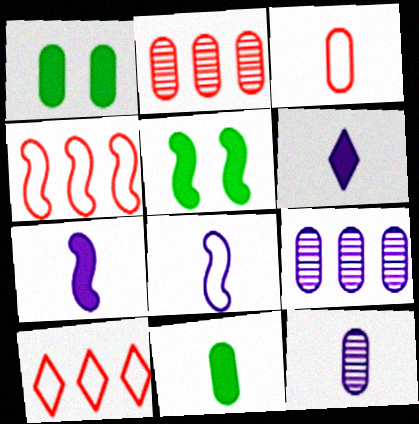[[1, 3, 9], 
[3, 11, 12], 
[5, 10, 12], 
[6, 8, 12]]